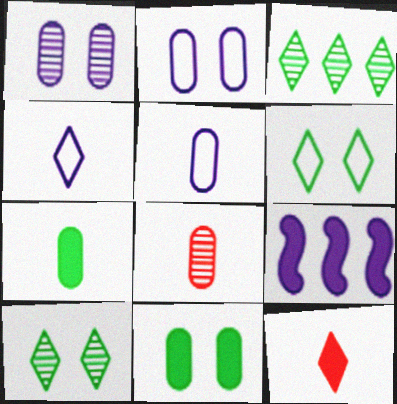[[1, 4, 9], 
[5, 7, 8], 
[6, 8, 9], 
[9, 11, 12]]